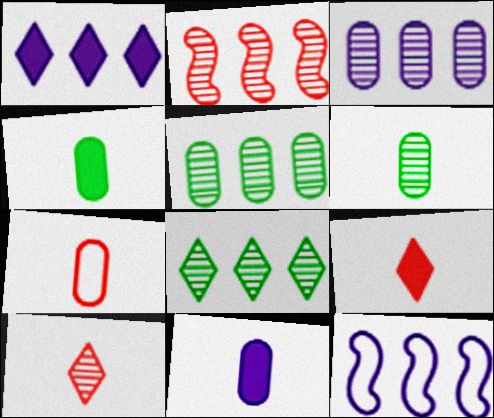[[1, 3, 12], 
[2, 3, 8], 
[6, 7, 11]]